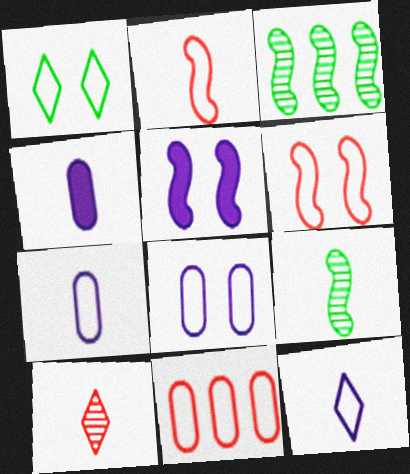[[1, 6, 8], 
[2, 3, 5]]